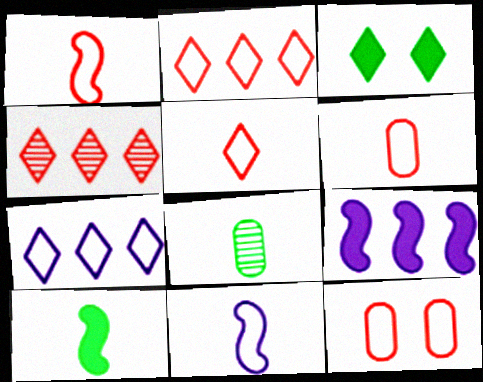[[1, 2, 12], 
[1, 5, 6]]